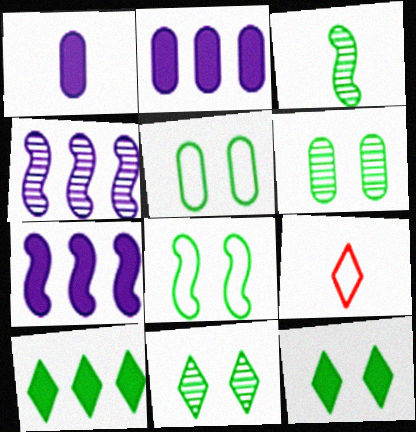[[1, 3, 9], 
[3, 5, 10], 
[6, 7, 9], 
[6, 8, 12]]